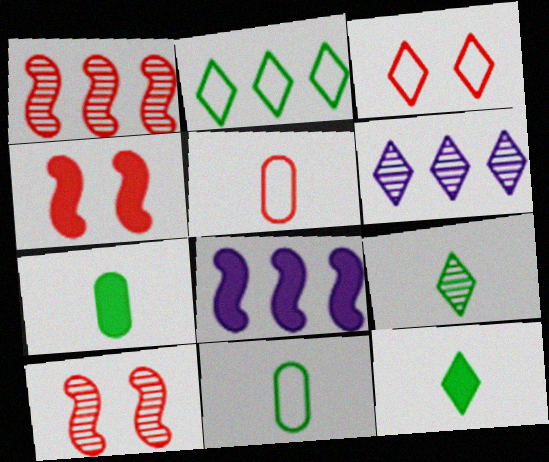[[3, 6, 12], 
[4, 6, 11]]